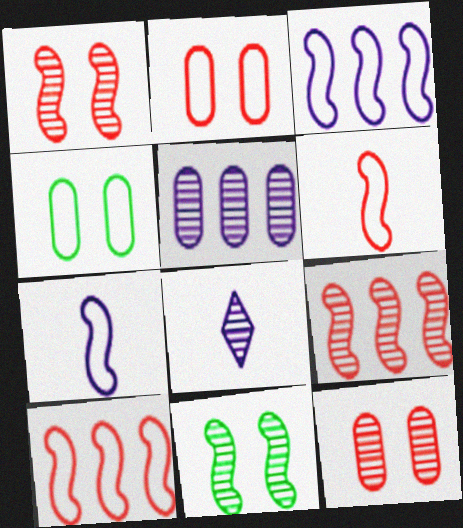[]